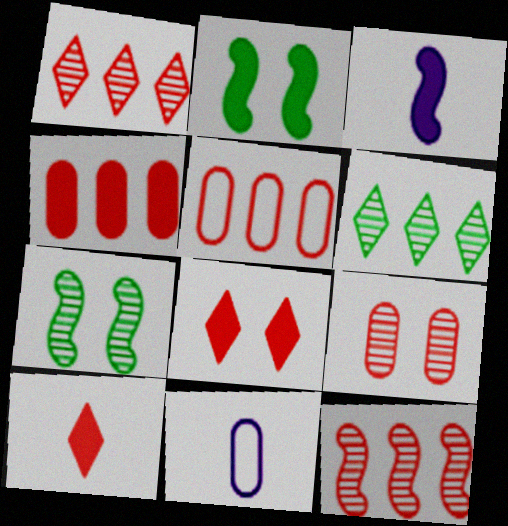[[1, 2, 11]]